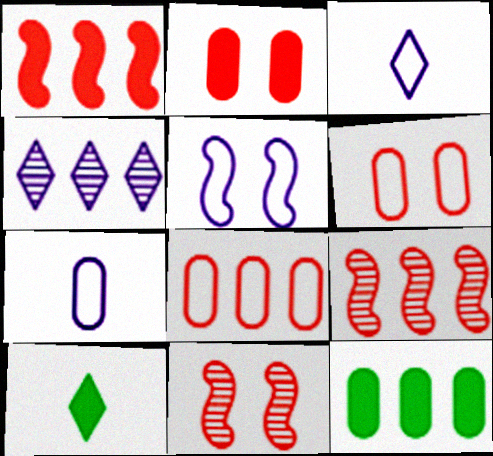[[3, 11, 12]]